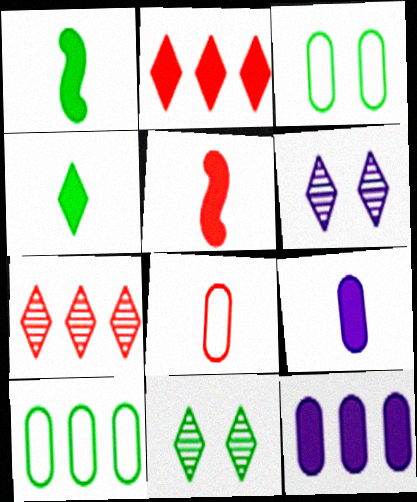[[1, 10, 11], 
[4, 5, 9], 
[5, 6, 10]]